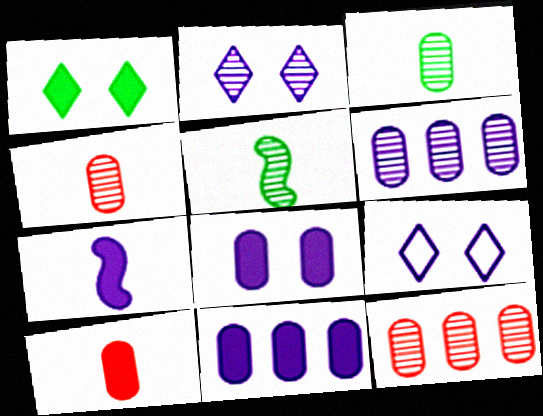[[2, 5, 12], 
[6, 7, 9]]